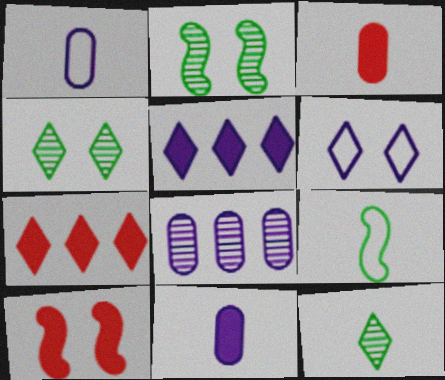[[1, 2, 7], 
[3, 7, 10], 
[6, 7, 12]]